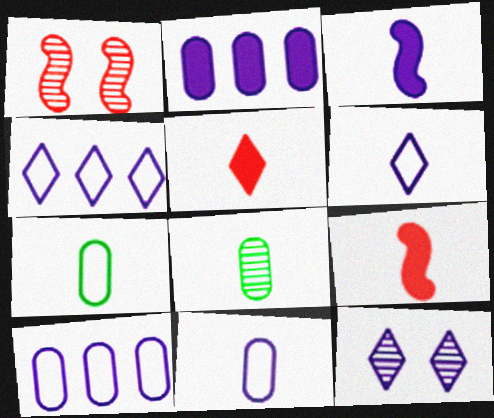[[3, 10, 12], 
[6, 8, 9]]